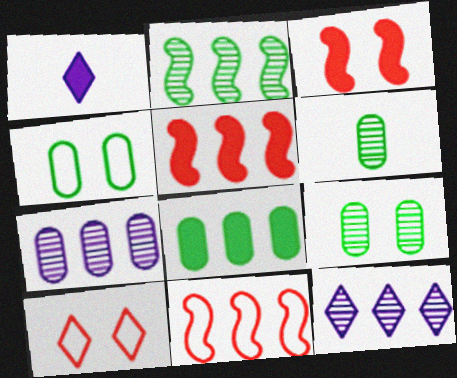[[1, 3, 8], 
[1, 9, 11], 
[4, 6, 8], 
[8, 11, 12]]